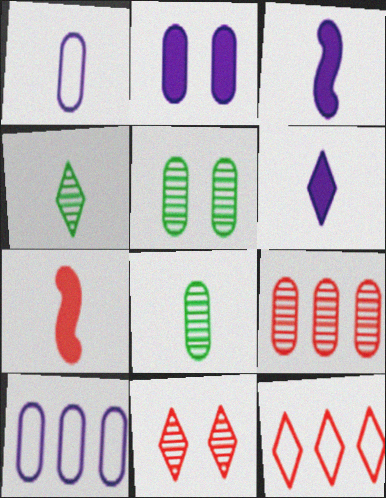[[1, 4, 7], 
[3, 5, 12]]